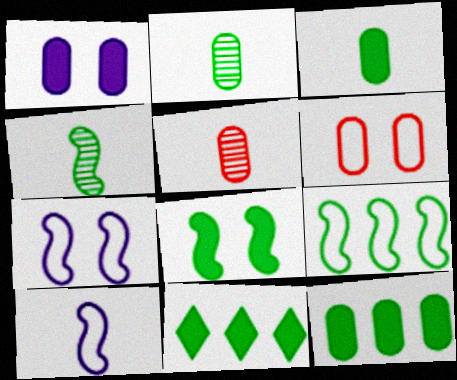[[3, 8, 11], 
[4, 8, 9], 
[5, 7, 11]]